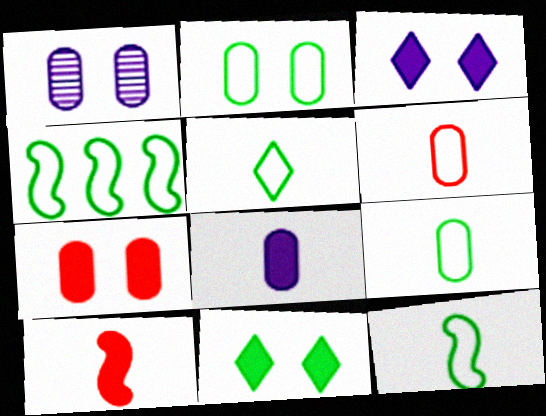[[1, 2, 7], 
[2, 4, 5], 
[5, 9, 12]]